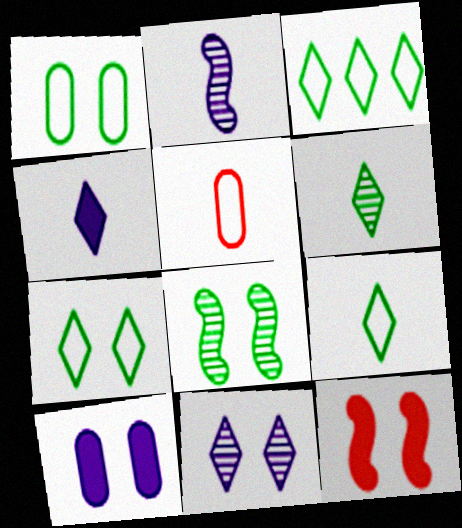[[1, 11, 12], 
[3, 7, 9]]